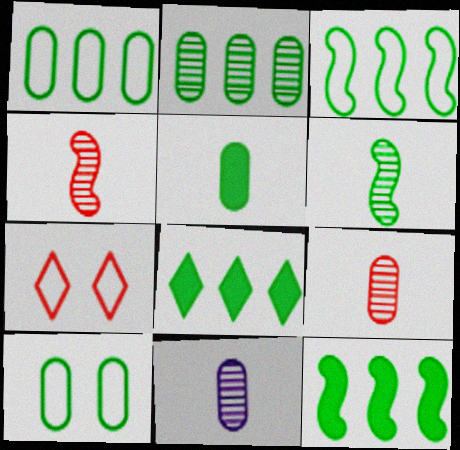[[2, 3, 8], 
[2, 5, 10], 
[6, 8, 10], 
[7, 11, 12]]